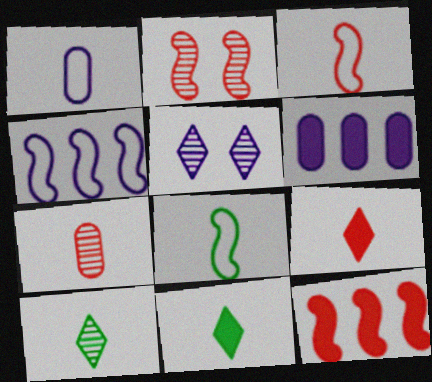[[2, 3, 12], 
[3, 7, 9]]